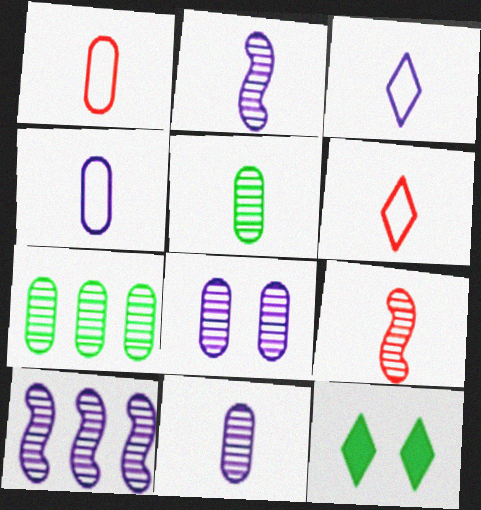[[1, 10, 12]]